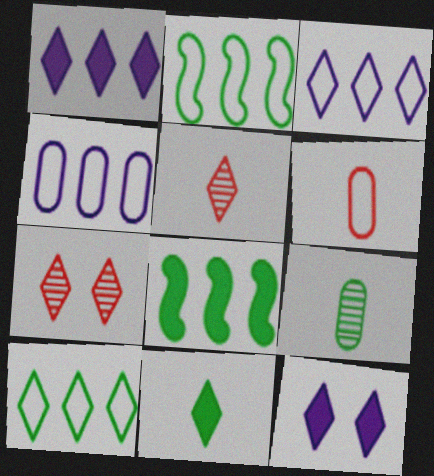[[3, 7, 11], 
[5, 10, 12]]